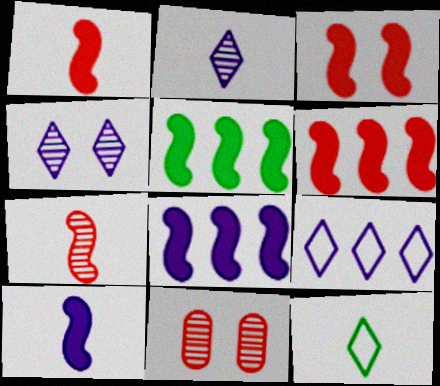[[1, 3, 6], 
[3, 5, 10], 
[5, 6, 8], 
[8, 11, 12]]